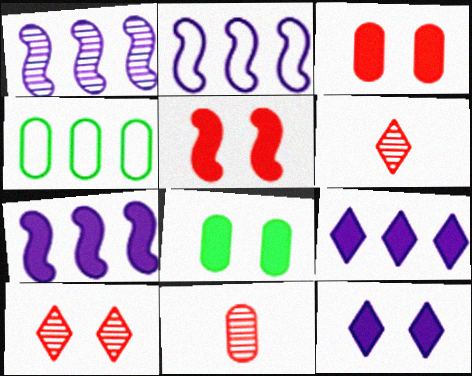[[1, 2, 7], 
[2, 6, 8], 
[5, 8, 12]]